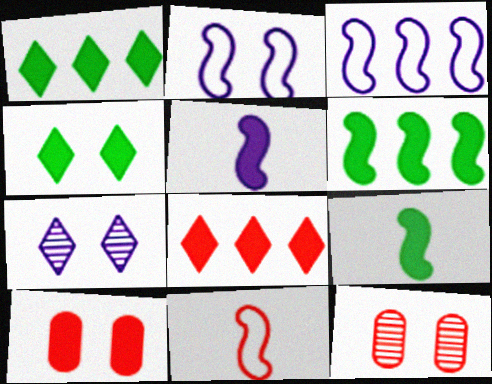[[1, 5, 10], 
[2, 4, 12], 
[8, 11, 12]]